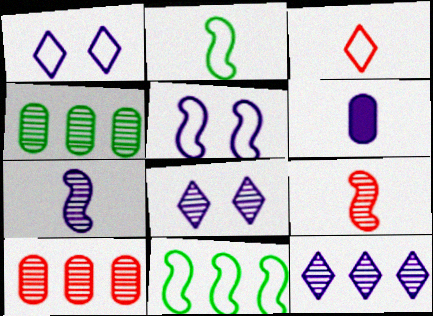[[4, 8, 9], 
[5, 6, 12]]